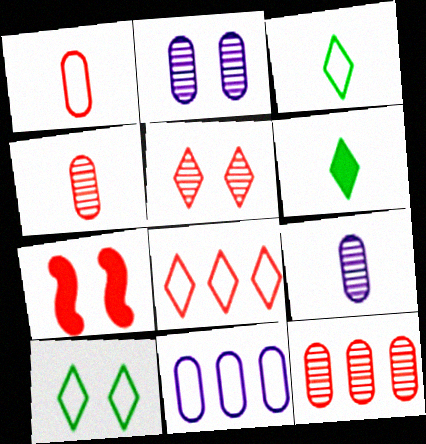[[2, 7, 10], 
[4, 7, 8]]